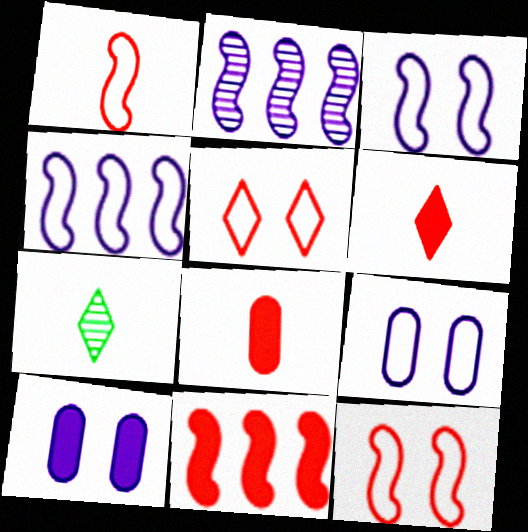[[7, 9, 11]]